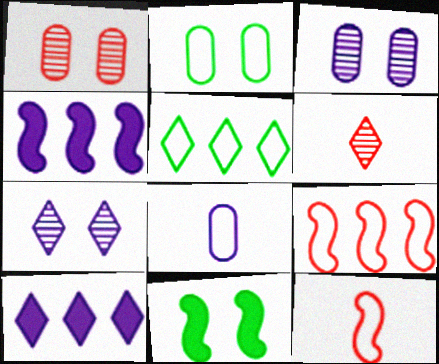[[2, 4, 6], 
[4, 7, 8]]